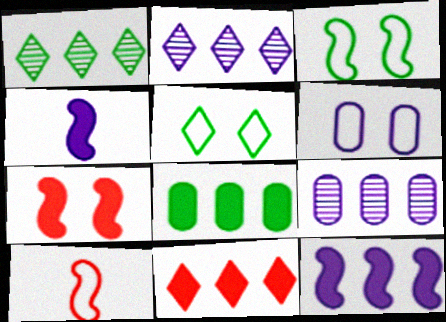[[2, 4, 6], 
[8, 11, 12]]